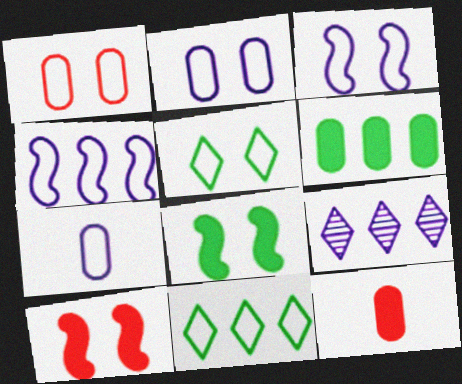[[1, 3, 5]]